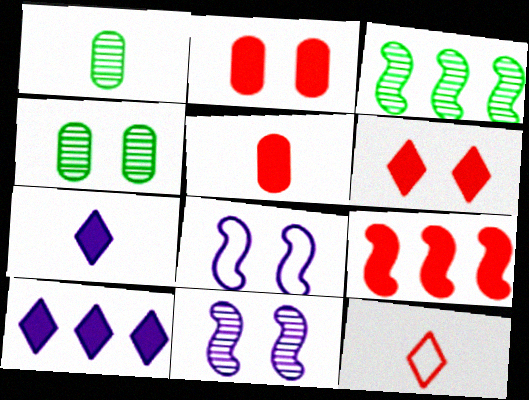[[4, 6, 8], 
[5, 6, 9]]